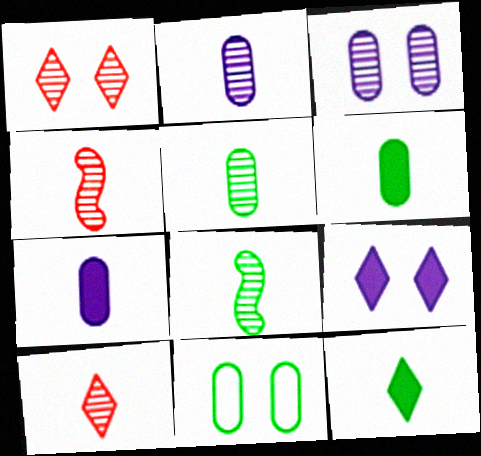[[2, 8, 10]]